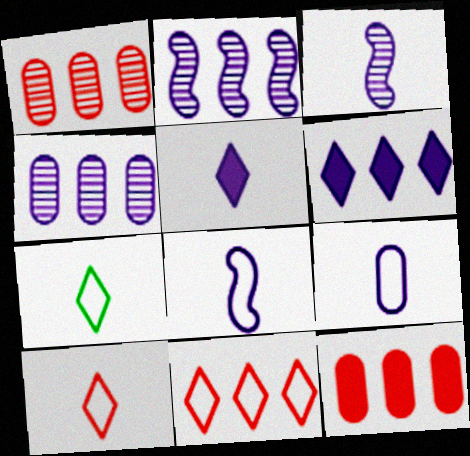[[3, 5, 9]]